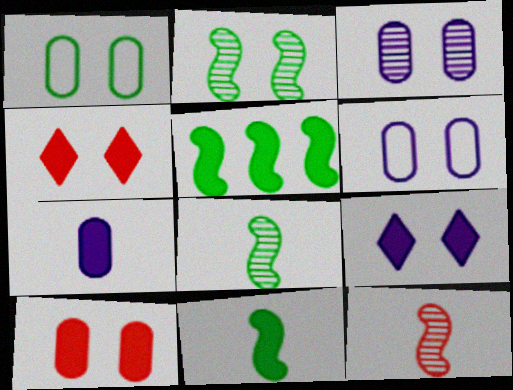[[1, 3, 10], 
[2, 4, 6], 
[4, 5, 7]]